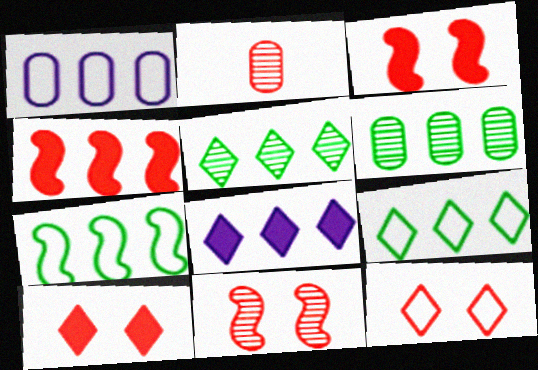[[1, 4, 5], 
[2, 4, 12]]